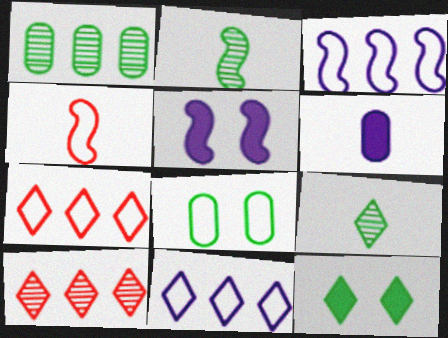[[4, 6, 9], 
[4, 8, 11]]